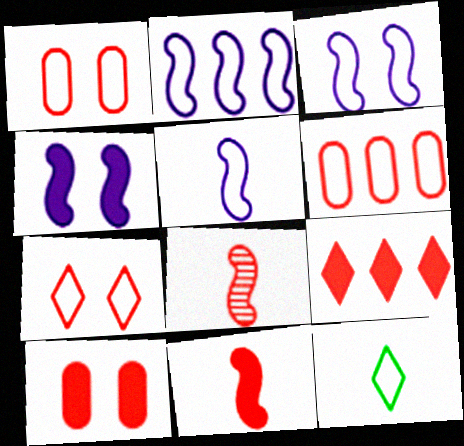[[1, 2, 12], 
[1, 8, 9], 
[2, 3, 5], 
[3, 6, 12], 
[9, 10, 11]]